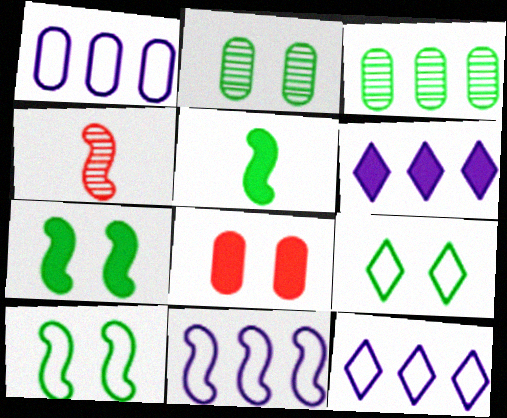[[1, 11, 12], 
[2, 7, 9], 
[3, 5, 9], 
[4, 7, 11], 
[5, 6, 8]]